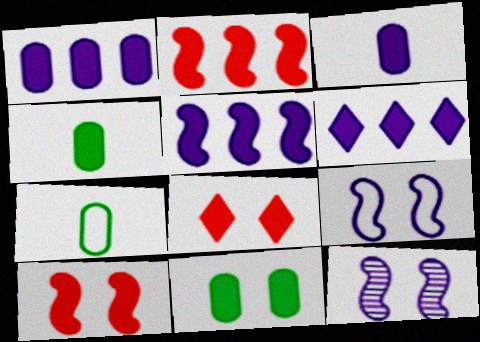[[1, 5, 6], 
[4, 5, 8], 
[4, 6, 10]]